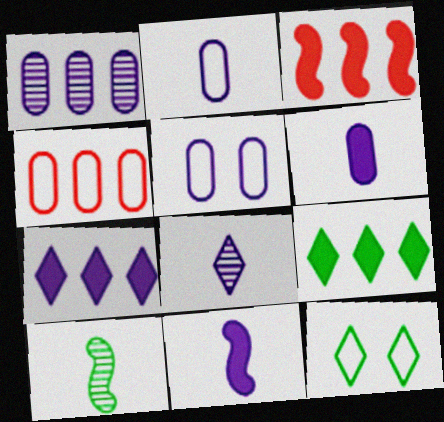[[1, 5, 6], 
[2, 8, 11]]